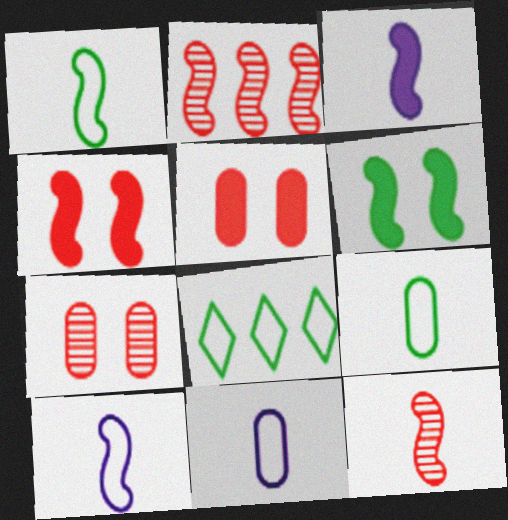[[1, 3, 12], 
[2, 6, 10], 
[3, 7, 8]]